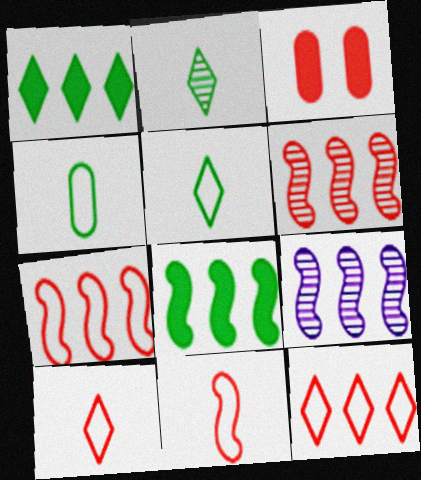[[3, 5, 9], 
[3, 6, 10], 
[7, 8, 9]]